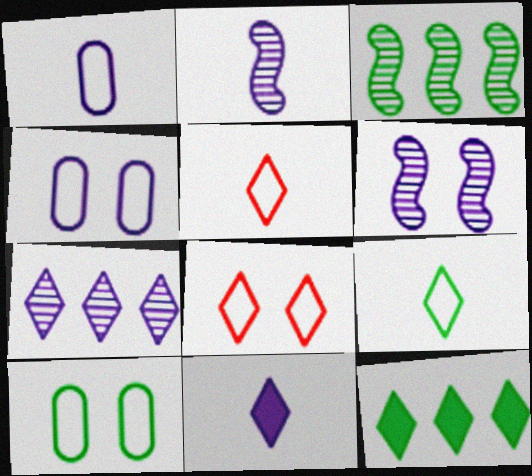[[1, 2, 11]]